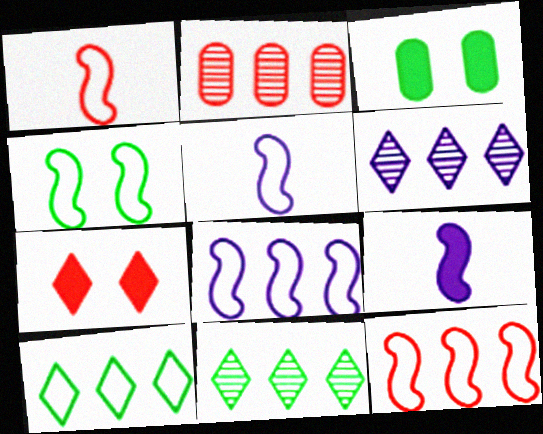[[1, 2, 7], 
[1, 3, 6], 
[1, 4, 8], 
[4, 5, 12]]